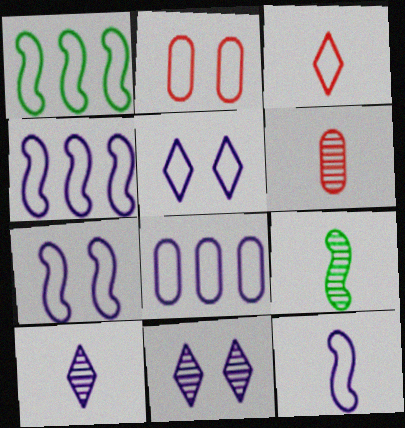[[4, 7, 12], 
[5, 8, 12], 
[6, 9, 10]]